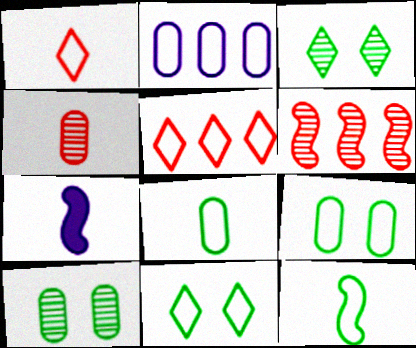[[5, 7, 10]]